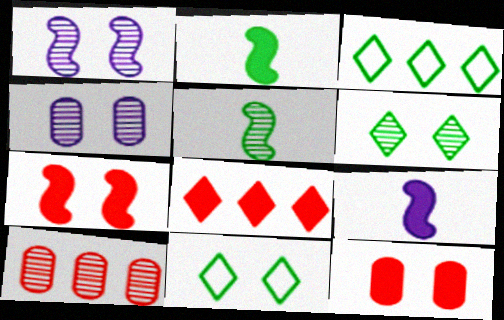[[1, 11, 12], 
[4, 7, 11], 
[9, 10, 11]]